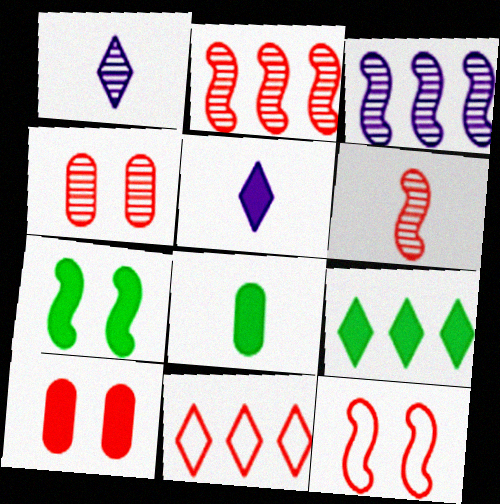[[6, 10, 11], 
[7, 8, 9]]